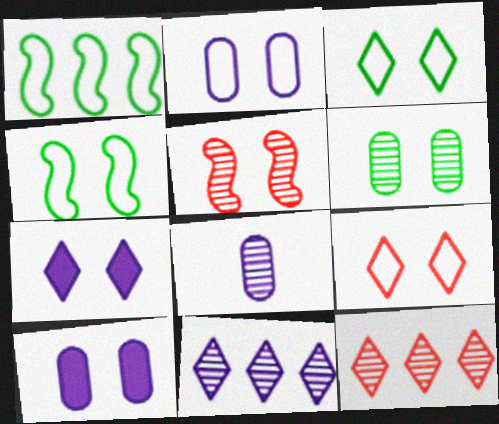[[2, 4, 9], 
[3, 5, 10]]